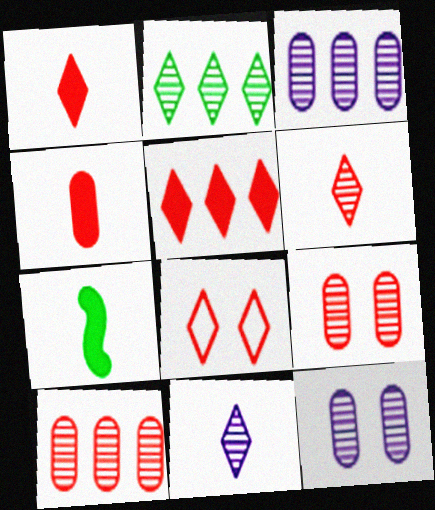[[3, 7, 8], 
[5, 6, 8]]